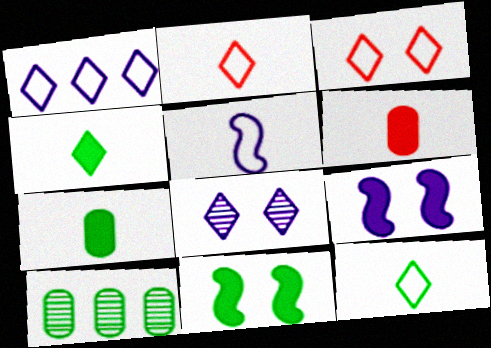[[1, 3, 12], 
[2, 9, 10], 
[10, 11, 12]]